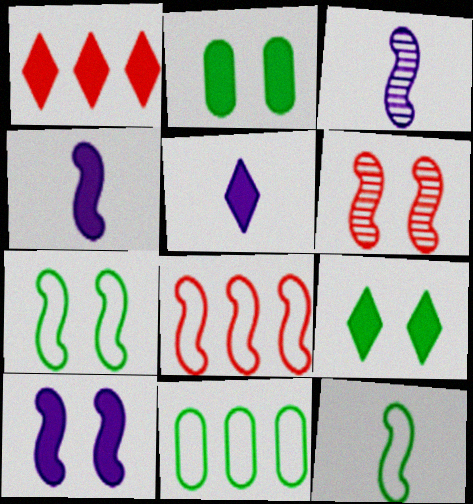[[1, 2, 4], 
[1, 5, 9], 
[5, 6, 11], 
[6, 7, 10]]